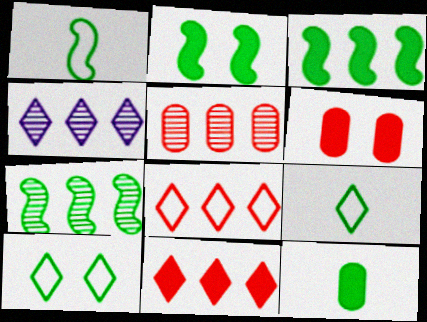[[1, 2, 7], 
[1, 4, 6], 
[4, 5, 7], 
[7, 10, 12]]